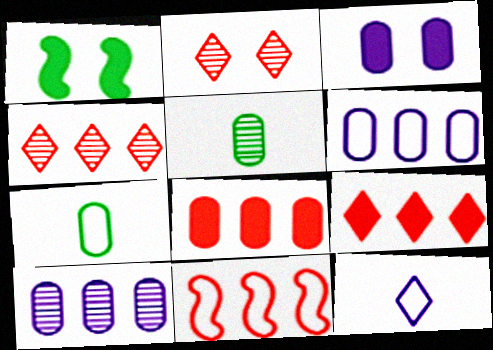[[4, 8, 11]]